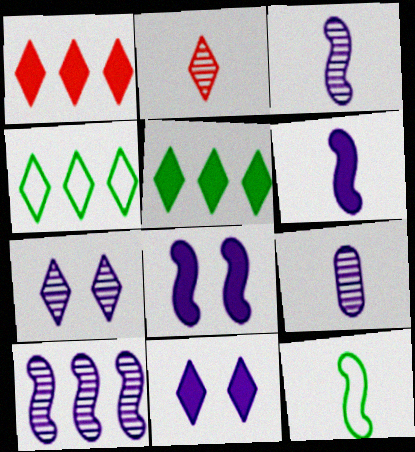[[2, 4, 11], 
[7, 9, 10]]